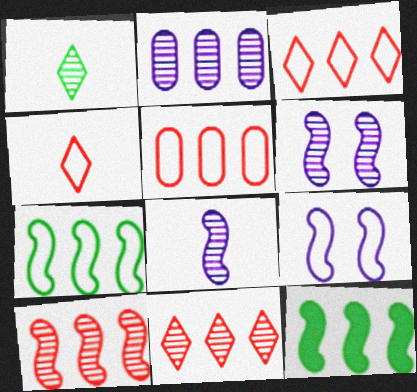[[2, 3, 12]]